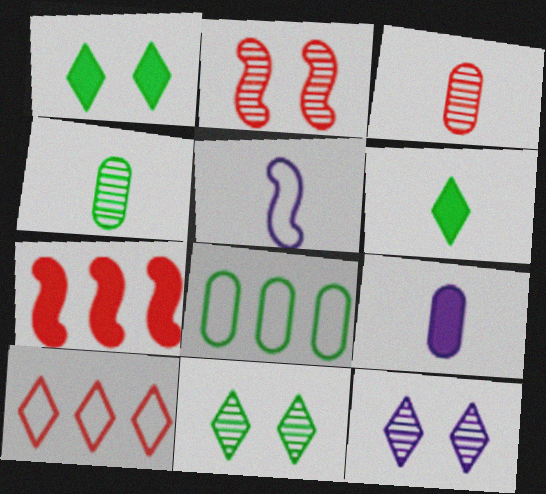[[1, 7, 9], 
[3, 5, 6], 
[6, 10, 12]]